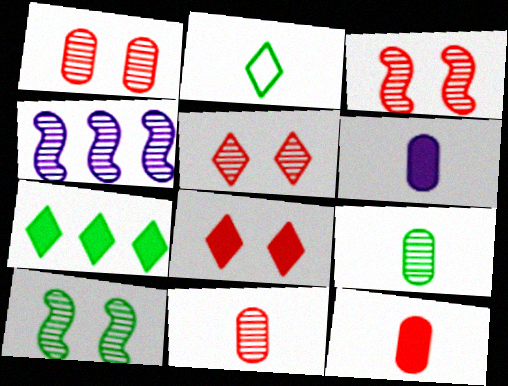[[1, 3, 5], 
[4, 5, 9]]